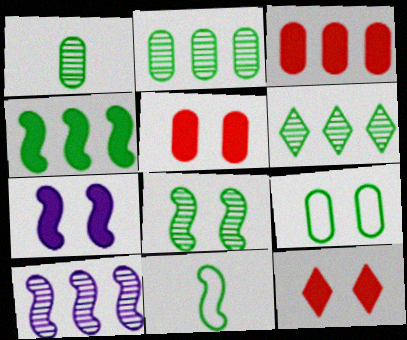[[1, 6, 8], 
[4, 8, 11]]